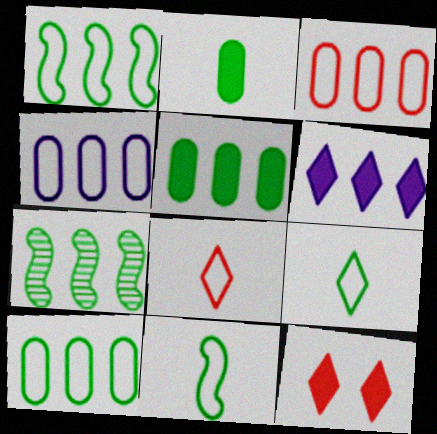[[3, 4, 10], 
[3, 6, 7]]